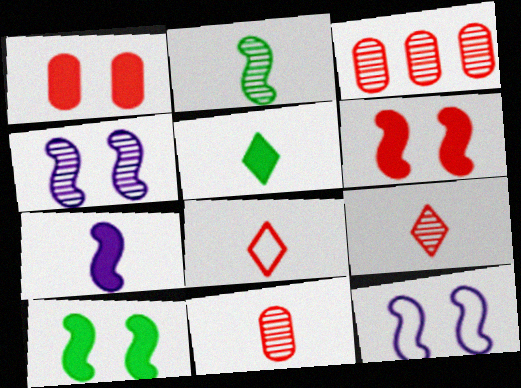[[3, 5, 12], 
[3, 6, 8]]